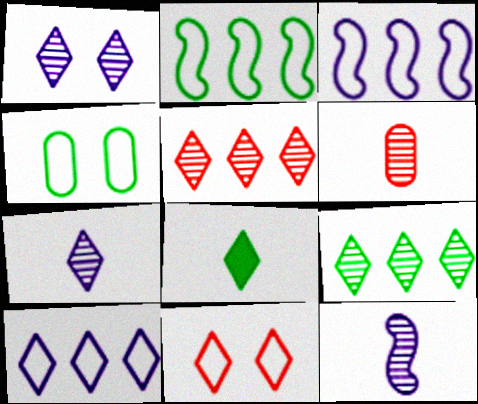[]